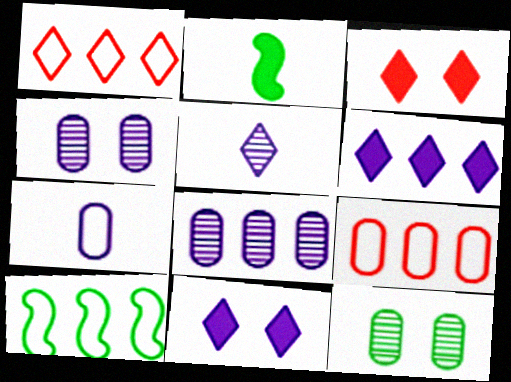[[1, 2, 4]]